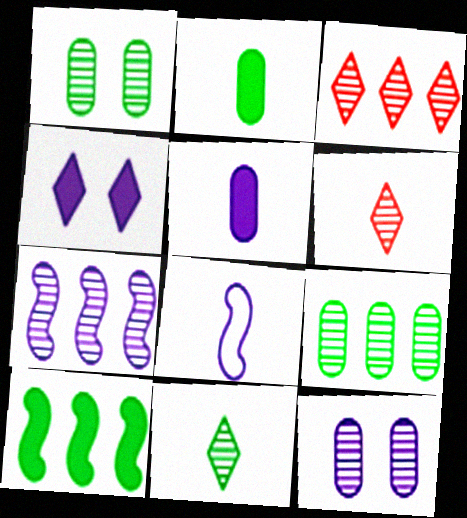[[1, 6, 7], 
[2, 6, 8], 
[3, 7, 9]]